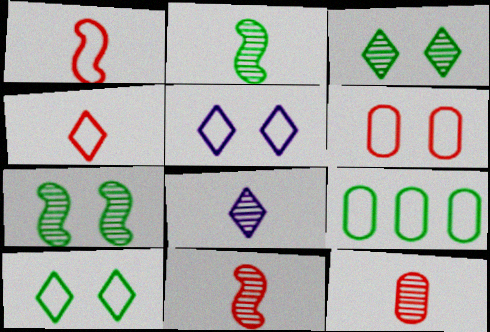[[1, 5, 9], 
[2, 8, 12]]